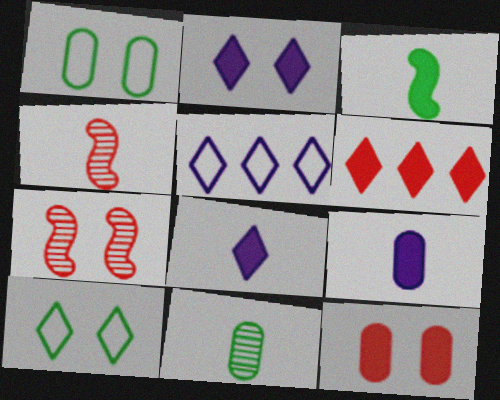[[1, 2, 7]]